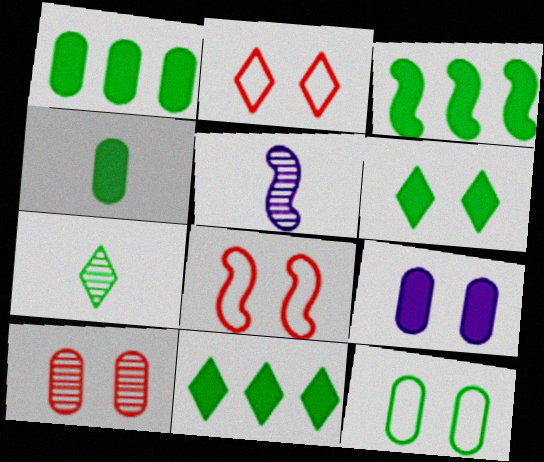[[1, 2, 5], 
[1, 3, 11], 
[3, 4, 6], 
[3, 5, 8], 
[3, 7, 12], 
[9, 10, 12]]